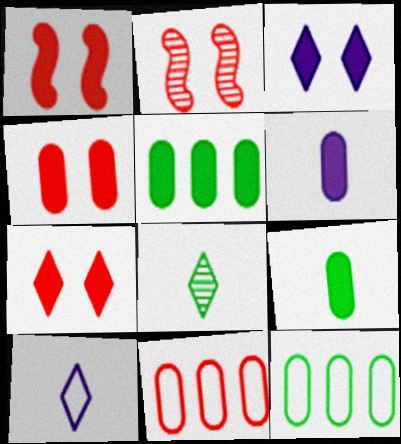[[1, 4, 7], 
[2, 5, 10], 
[4, 5, 6]]